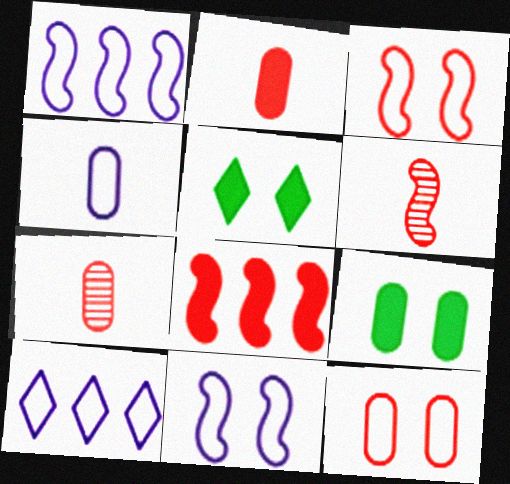[[1, 5, 7], 
[3, 6, 8], 
[4, 10, 11], 
[6, 9, 10]]